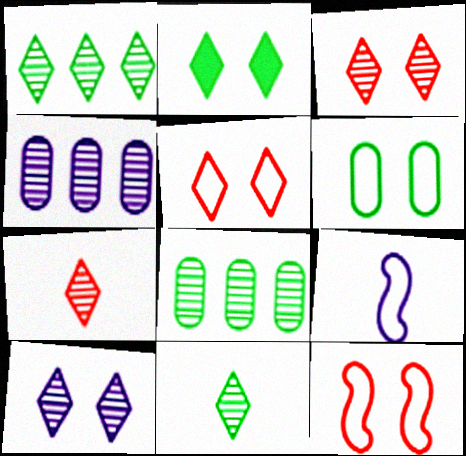[[1, 7, 10], 
[2, 5, 10]]